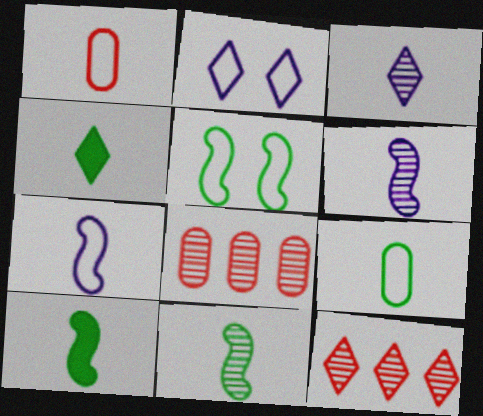[[1, 3, 10], 
[1, 4, 6], 
[2, 4, 12], 
[2, 8, 10], 
[4, 9, 11]]